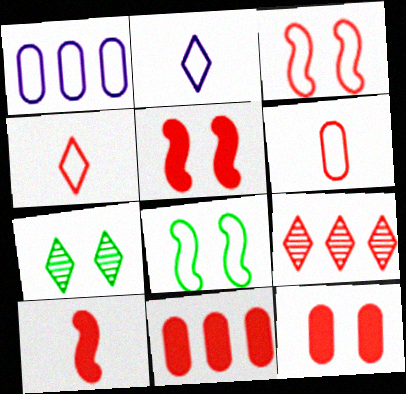[[1, 4, 8], 
[1, 7, 10], 
[5, 6, 9]]